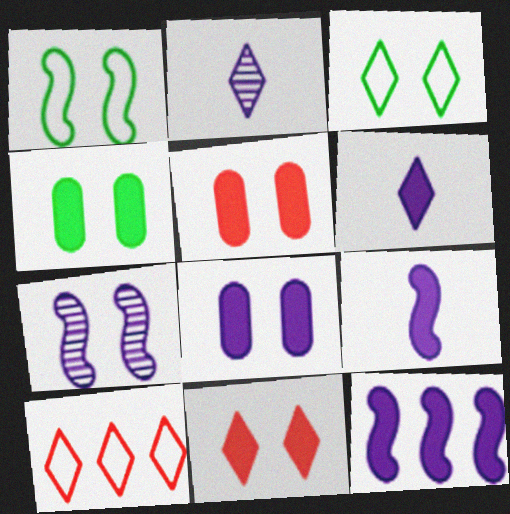[[3, 5, 7], 
[4, 5, 8], 
[6, 8, 12]]